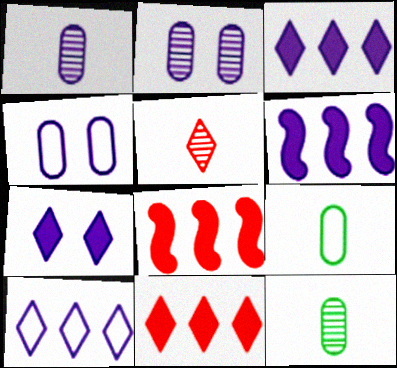[]